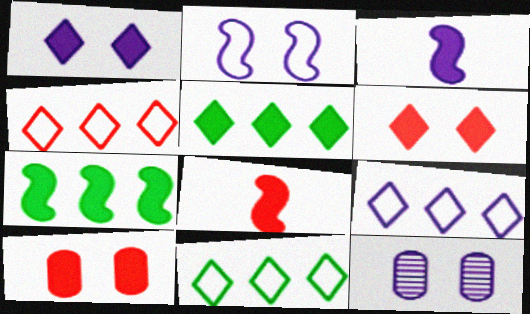[[1, 2, 12], 
[3, 5, 10], 
[3, 9, 12], 
[4, 9, 11], 
[8, 11, 12]]